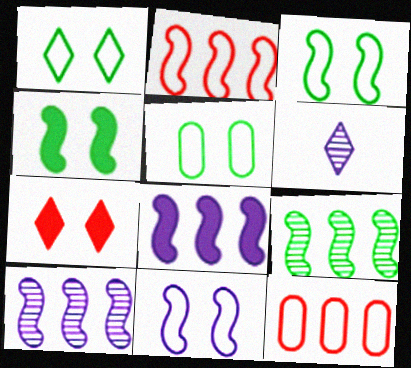[[1, 3, 5], 
[2, 8, 9], 
[4, 6, 12]]